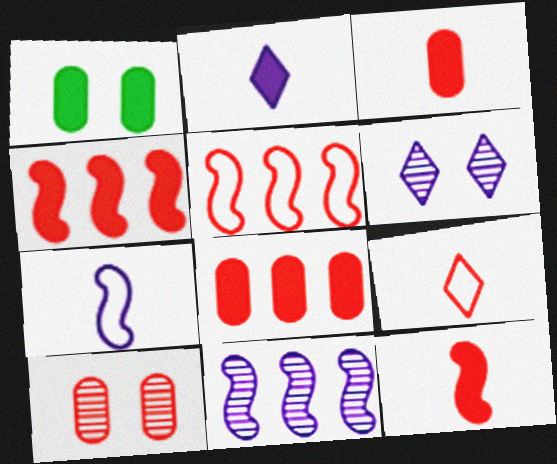[[1, 2, 4], 
[1, 9, 11], 
[4, 9, 10]]